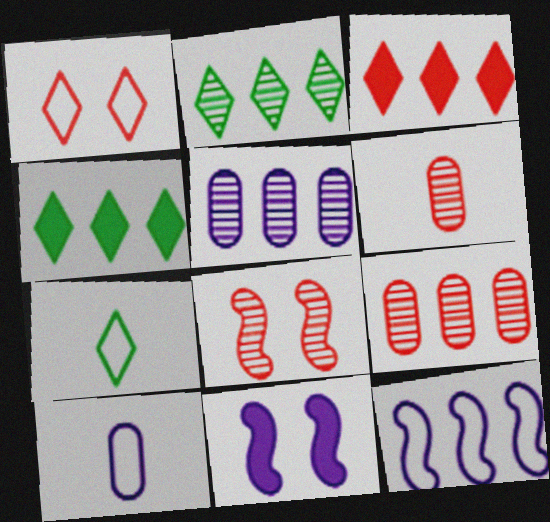[[4, 8, 10], 
[4, 9, 12], 
[7, 9, 11]]